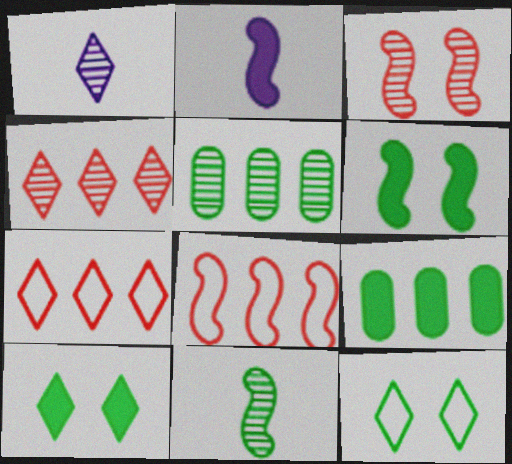[[1, 3, 5], 
[1, 7, 10], 
[9, 11, 12]]